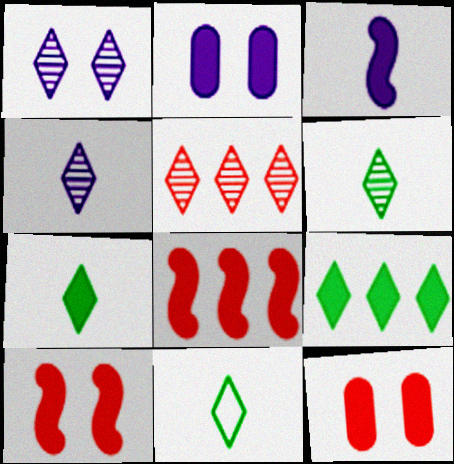[[1, 5, 6], 
[2, 7, 8], 
[3, 9, 12], 
[6, 7, 11]]